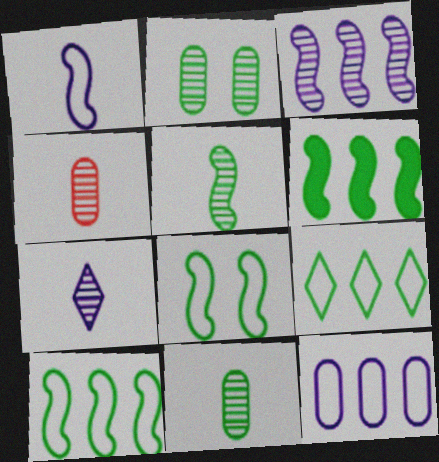[[4, 5, 7], 
[5, 6, 8]]